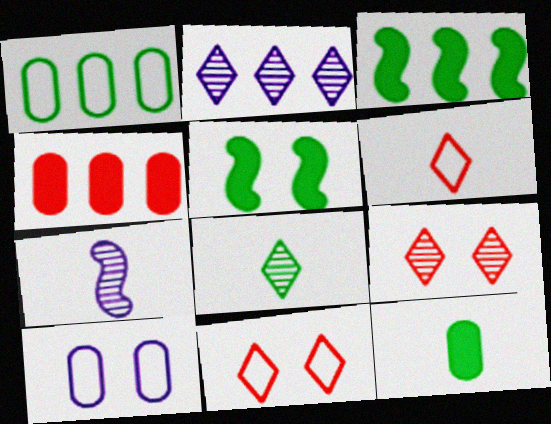[[1, 5, 8], 
[2, 8, 9], 
[5, 9, 10], 
[6, 7, 12]]